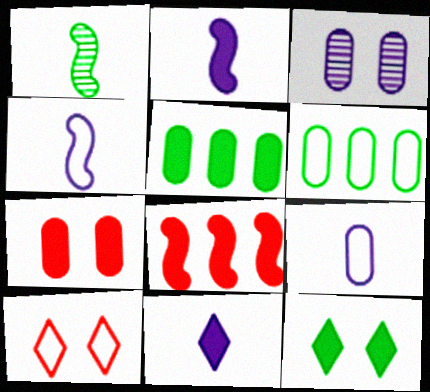[[1, 6, 12], 
[4, 6, 10]]